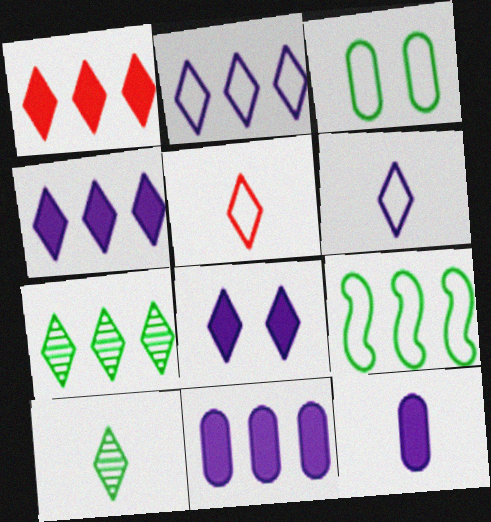[[1, 2, 7], 
[5, 7, 8]]